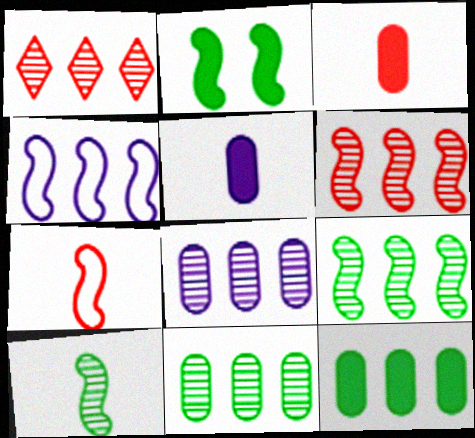[[1, 4, 12], 
[1, 8, 9]]